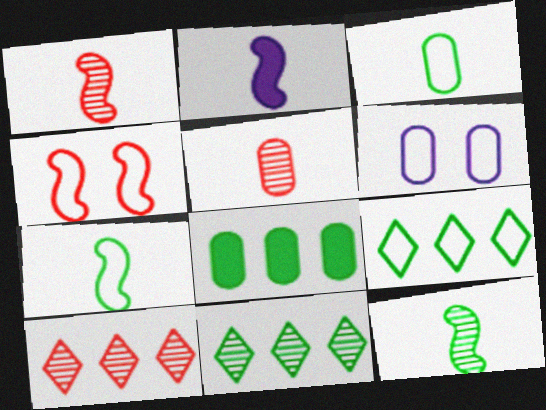[[1, 2, 7], 
[5, 6, 8]]